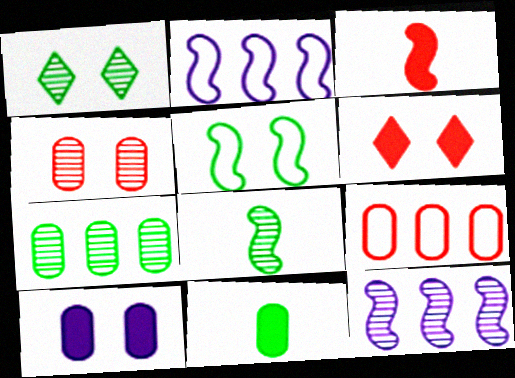[[1, 7, 8], 
[3, 5, 12]]